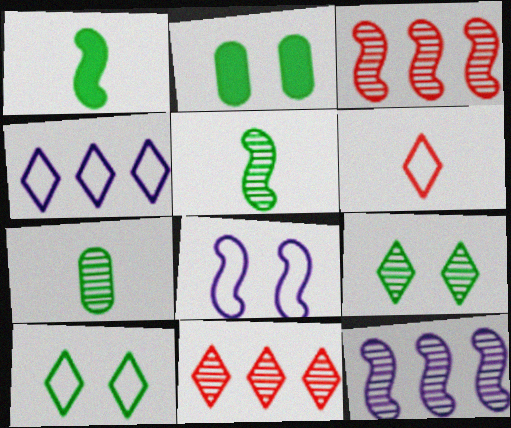[[1, 3, 8], 
[2, 6, 12], 
[4, 6, 10]]